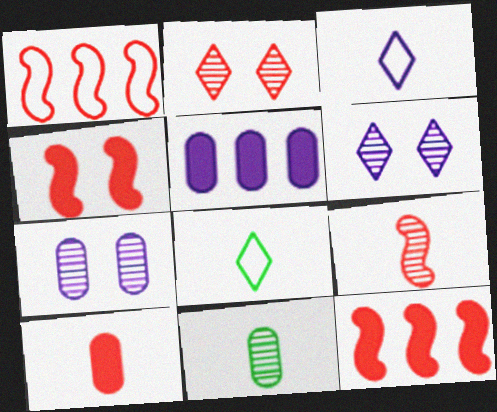[[1, 2, 10], 
[1, 4, 9], 
[7, 8, 12]]